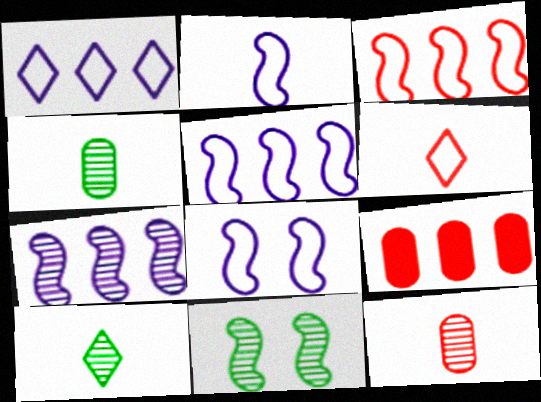[[2, 5, 8], 
[8, 9, 10]]